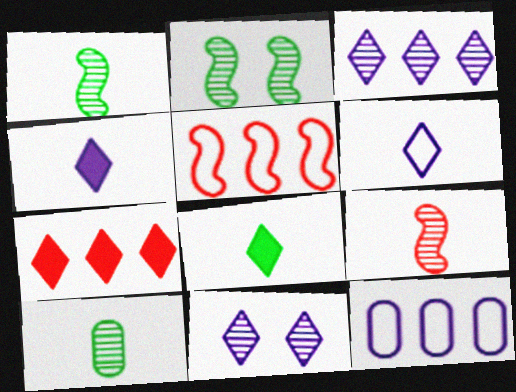[]